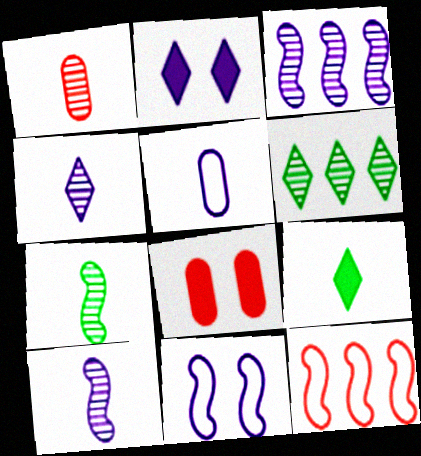[[1, 4, 7], 
[2, 3, 5]]